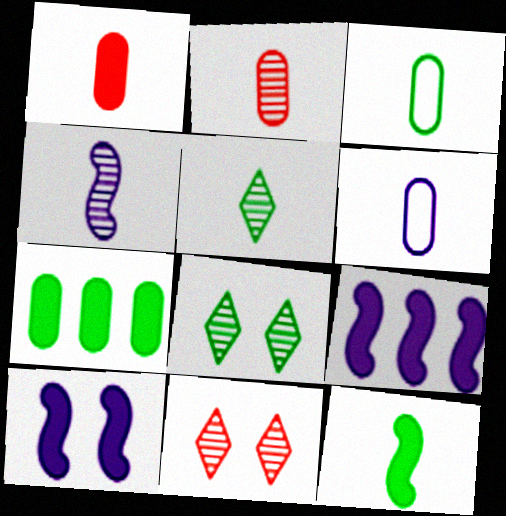[[2, 4, 5], 
[3, 5, 12], 
[3, 9, 11]]